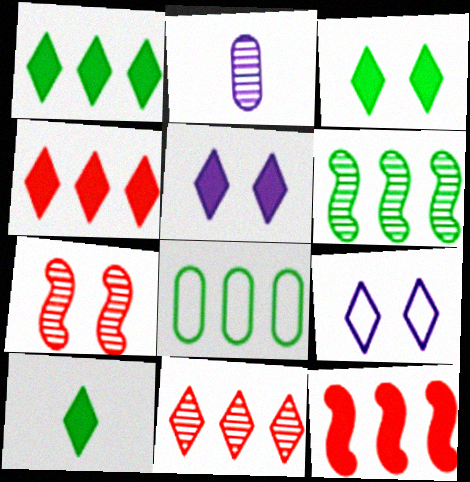[[1, 3, 10], 
[1, 6, 8], 
[4, 5, 10], 
[9, 10, 11]]